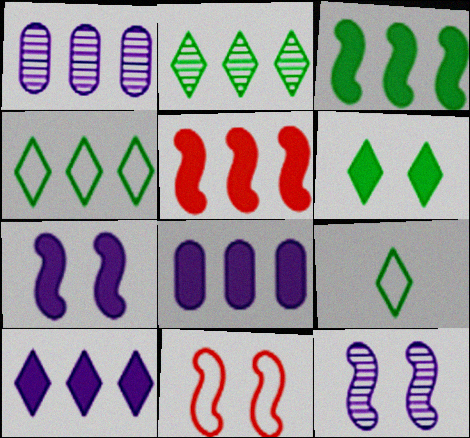[[1, 4, 5], 
[2, 6, 9]]